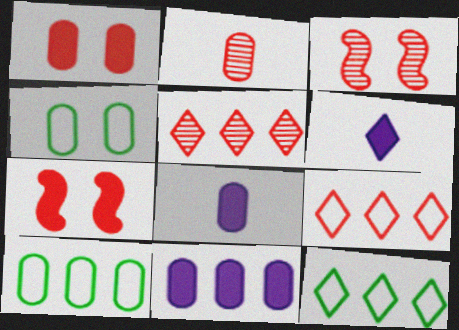[[2, 3, 5], 
[2, 4, 11], 
[2, 7, 9], 
[3, 6, 10], 
[3, 8, 12]]